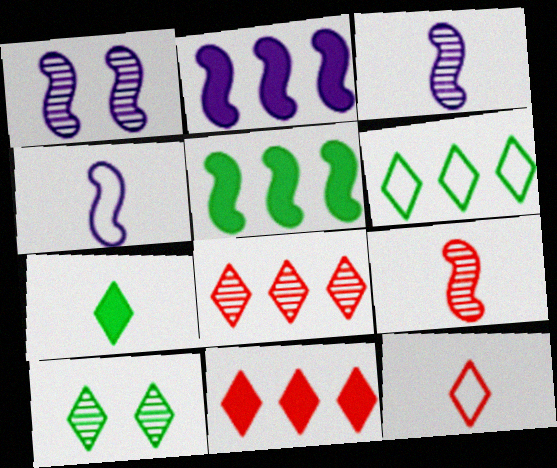[[1, 2, 4], 
[6, 7, 10]]